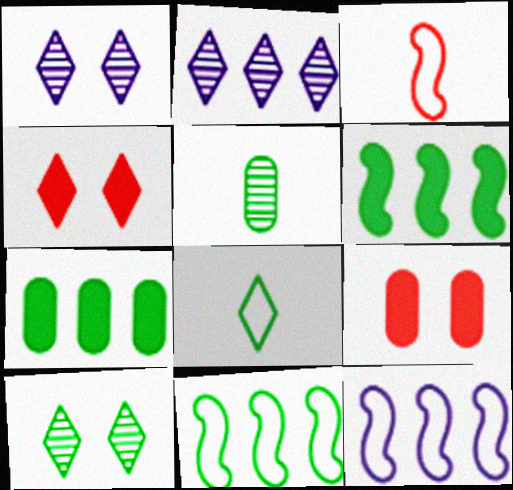[[1, 3, 7], 
[2, 4, 8], 
[4, 5, 12]]